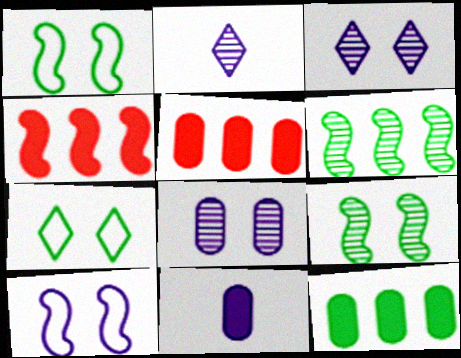[[1, 2, 5]]